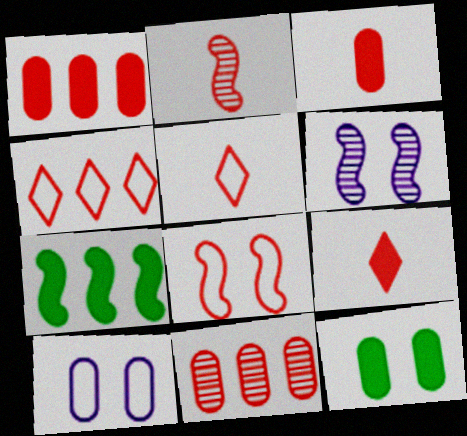[[2, 3, 5], 
[8, 9, 11]]